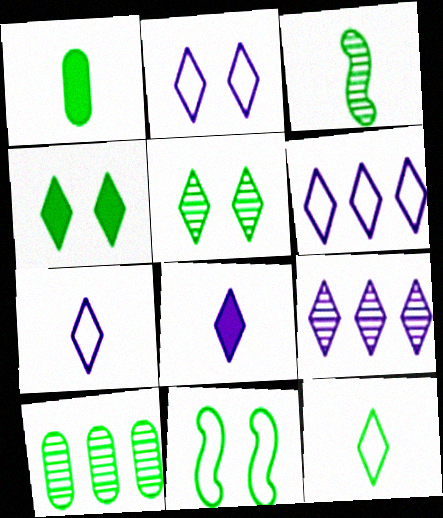[[1, 3, 12], 
[2, 6, 7], 
[2, 8, 9], 
[3, 5, 10]]